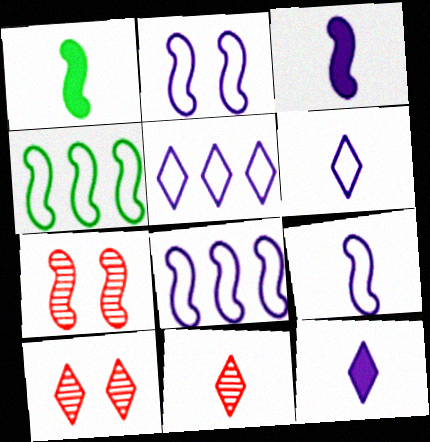[[1, 7, 8], 
[2, 8, 9], 
[3, 4, 7]]